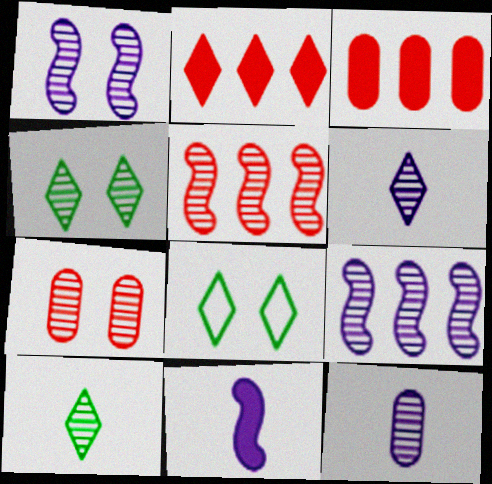[[1, 4, 7], 
[2, 6, 8], 
[4, 5, 12], 
[7, 9, 10]]